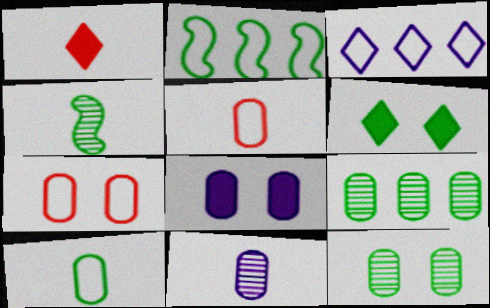[[5, 8, 9], 
[7, 8, 12]]